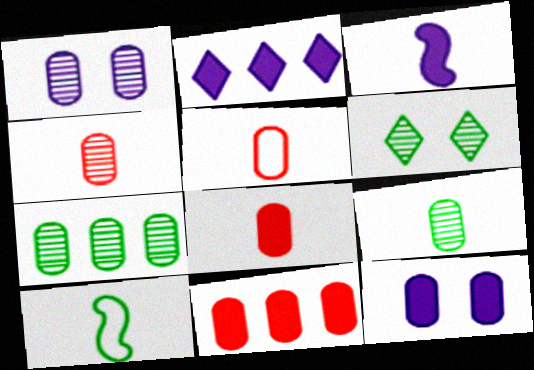[[1, 4, 7], 
[2, 3, 12], 
[4, 5, 8], 
[5, 7, 12]]